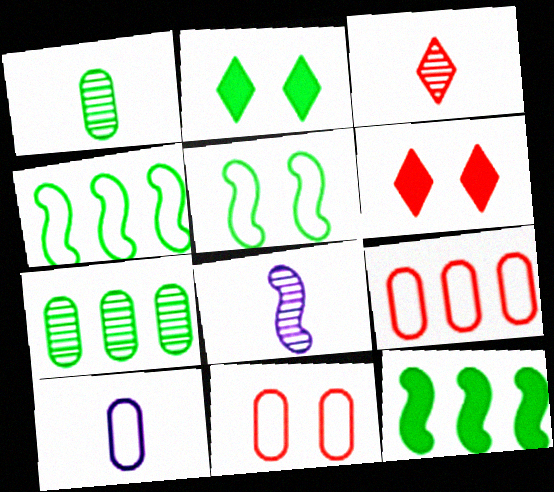[[1, 2, 4], 
[1, 3, 8], 
[2, 8, 9]]